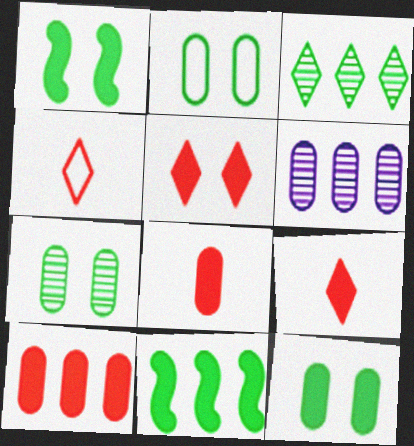[[1, 4, 6], 
[2, 6, 8], 
[2, 7, 12]]